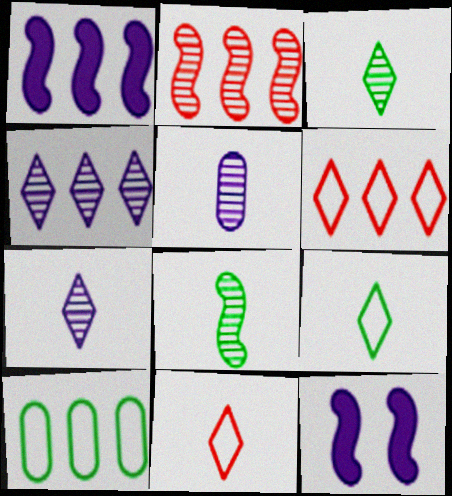[]